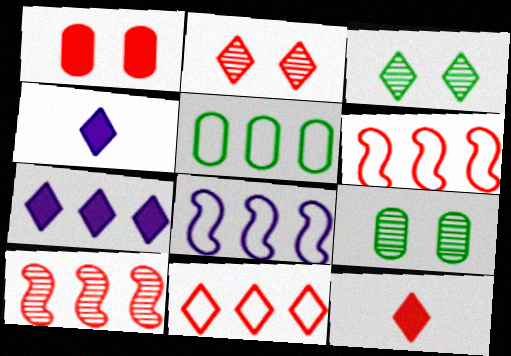[[2, 11, 12], 
[3, 4, 11], 
[4, 6, 9], 
[5, 7, 10], 
[5, 8, 11], 
[8, 9, 12]]